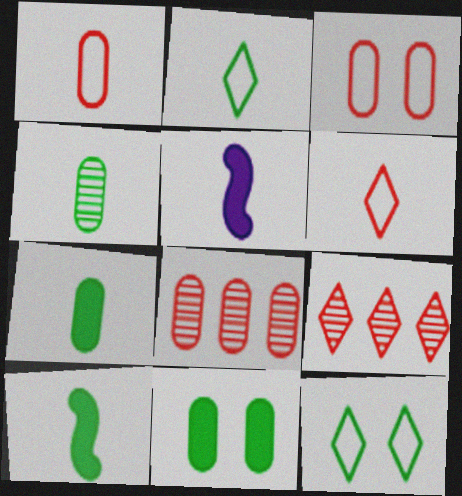[[2, 4, 10], 
[4, 5, 6], 
[5, 8, 12]]